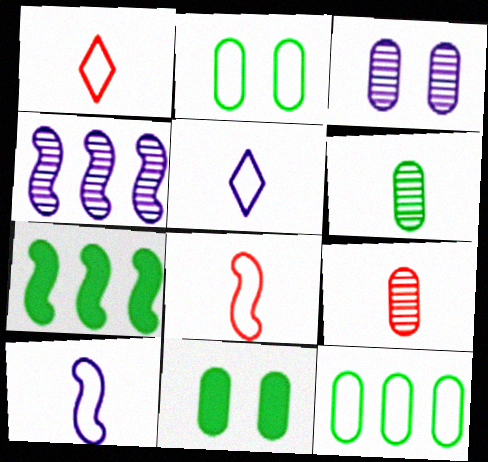[[1, 3, 7], 
[1, 4, 11], 
[6, 11, 12]]